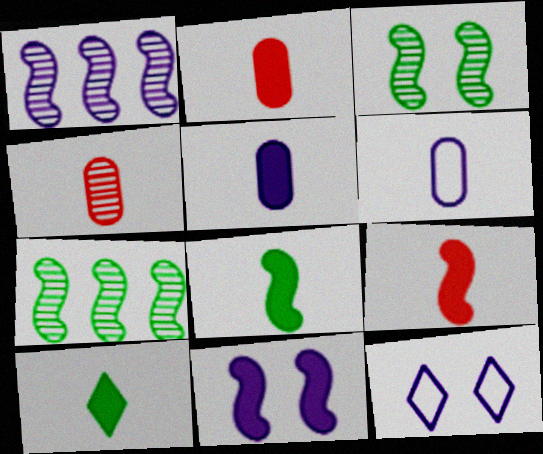[[1, 5, 12], 
[2, 7, 12], 
[5, 9, 10]]